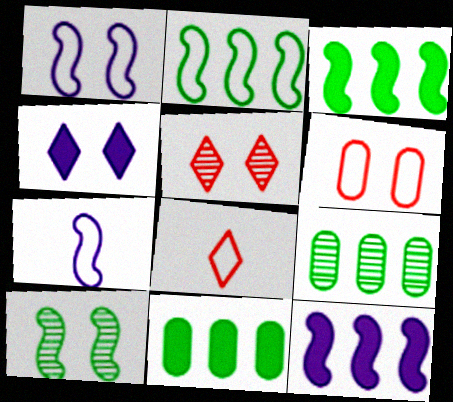[[4, 6, 10], 
[5, 7, 11]]